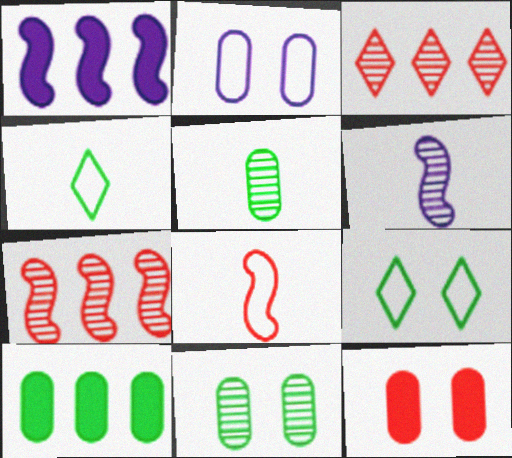[[2, 11, 12], 
[3, 6, 11], 
[3, 8, 12]]